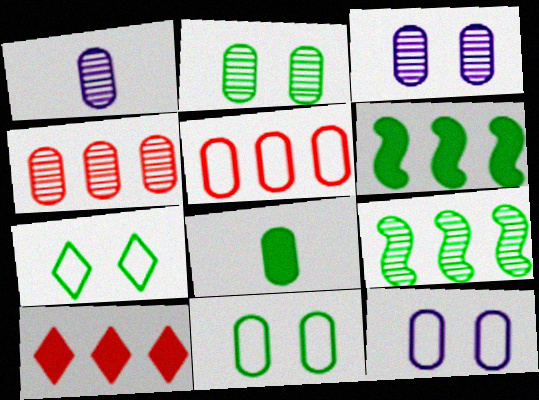[[1, 2, 4], 
[3, 5, 8], 
[4, 8, 12], 
[7, 8, 9]]